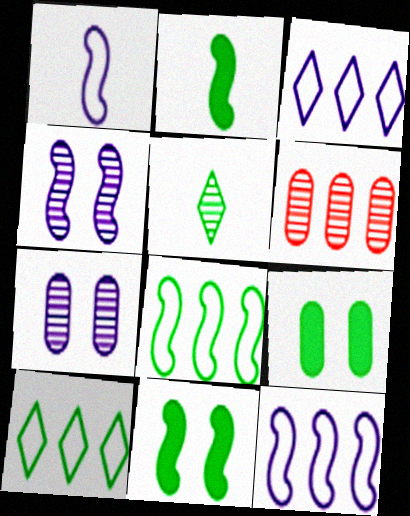[[4, 5, 6], 
[5, 8, 9]]